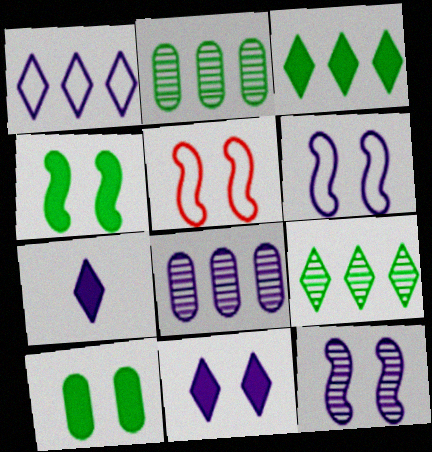[[2, 5, 7], 
[4, 5, 12], 
[6, 7, 8]]